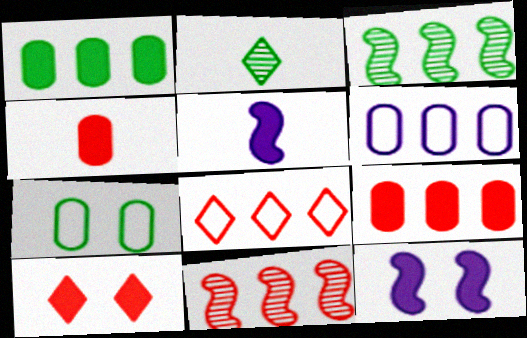[[1, 5, 10], 
[8, 9, 11]]